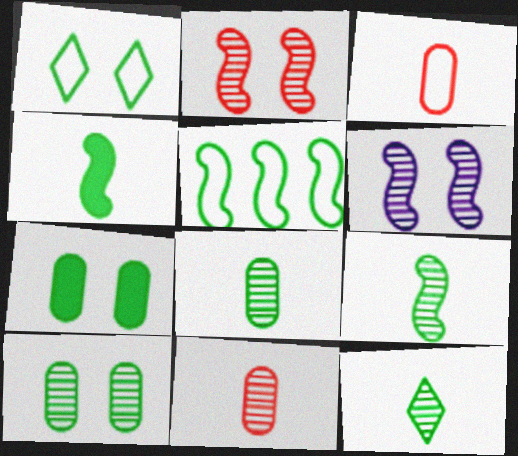[[5, 7, 12], 
[8, 9, 12]]